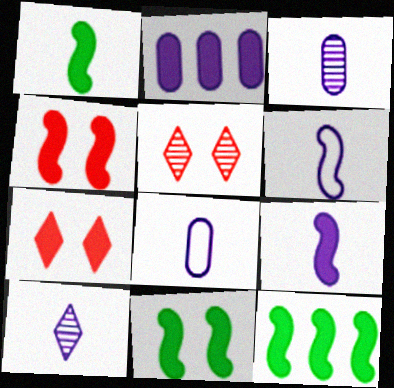[[1, 2, 7], 
[1, 11, 12], 
[4, 9, 12], 
[5, 8, 12], 
[8, 9, 10]]